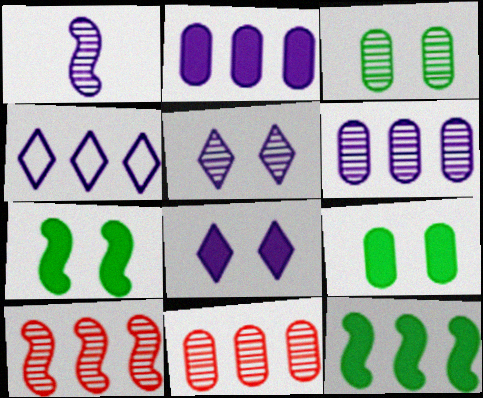[[1, 5, 6], 
[4, 11, 12]]